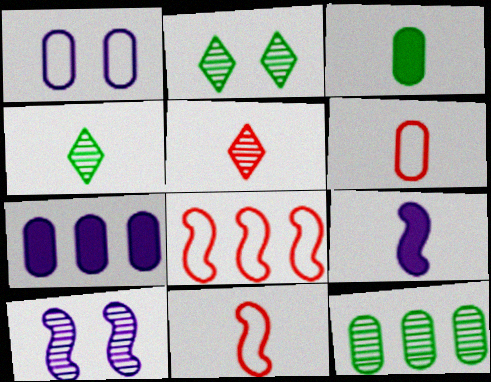[[2, 7, 11], 
[4, 6, 9], 
[5, 10, 12]]